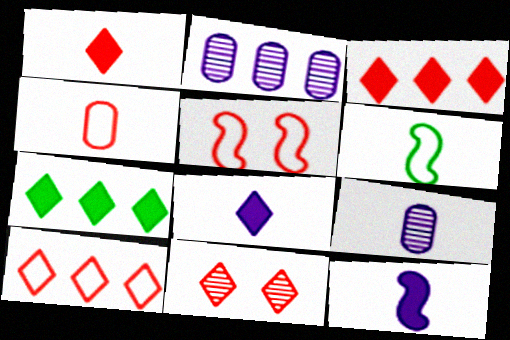[[1, 6, 9], 
[1, 10, 11], 
[4, 5, 10], 
[5, 7, 9]]